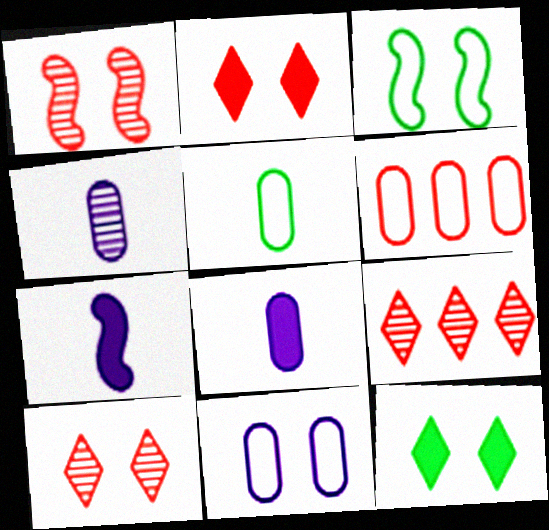[[1, 11, 12], 
[3, 8, 9], 
[5, 6, 11]]